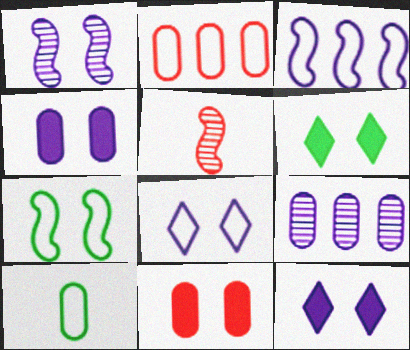[[1, 4, 8], 
[9, 10, 11]]